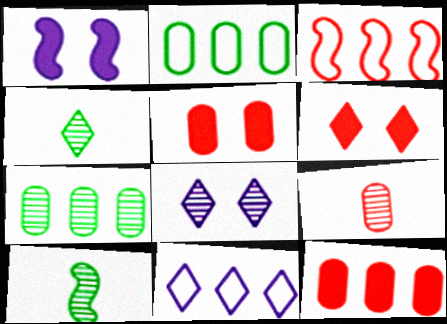[[1, 3, 10], 
[2, 3, 11], 
[3, 6, 9], 
[4, 6, 11], 
[5, 10, 11]]